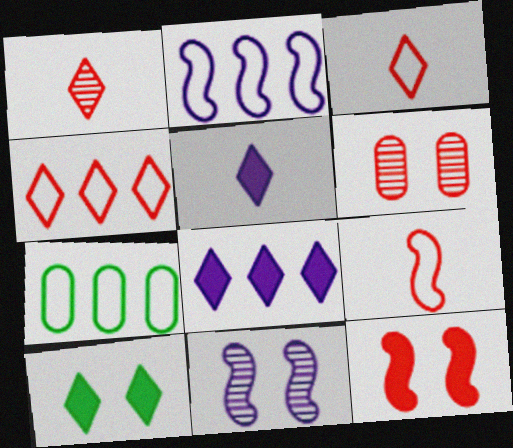[[2, 4, 7]]